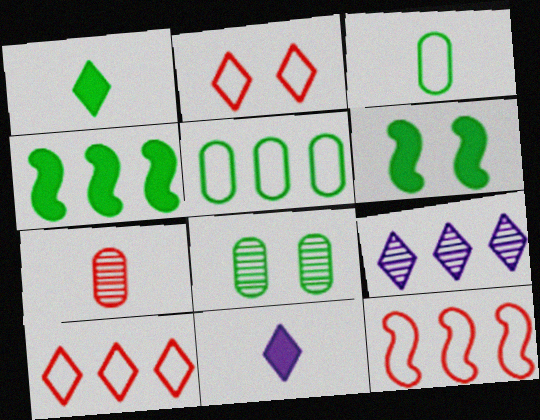[[1, 2, 9], 
[8, 11, 12]]